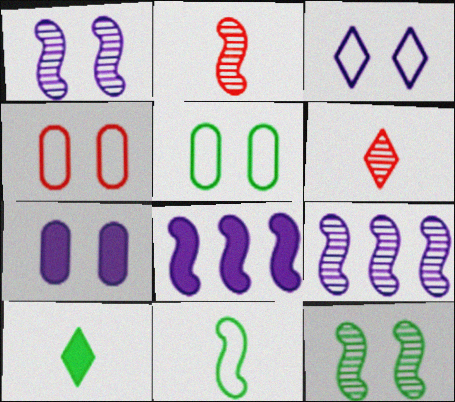[[1, 3, 7], 
[2, 9, 12], 
[4, 9, 10], 
[5, 6, 8]]